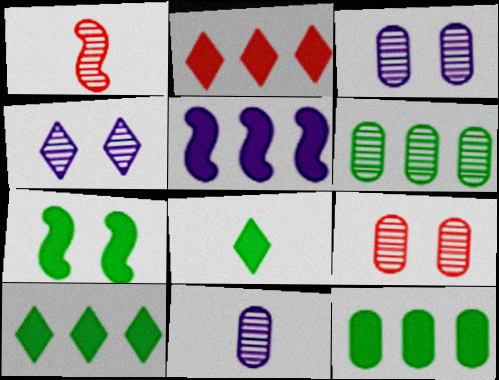[[1, 4, 6], 
[2, 5, 12], 
[6, 9, 11], 
[7, 8, 12]]